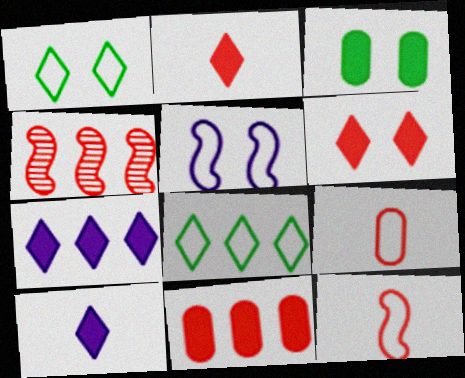[[4, 6, 9], 
[5, 8, 9]]